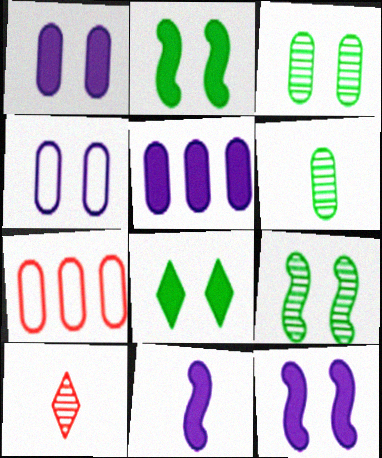[[1, 6, 7]]